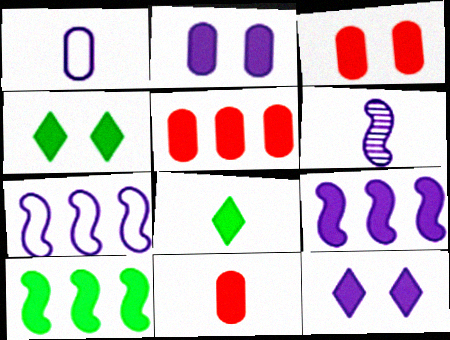[[3, 5, 11], 
[3, 8, 9], 
[4, 9, 11], 
[10, 11, 12]]